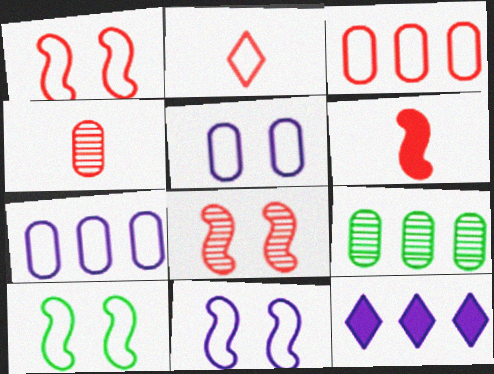[[1, 2, 3], 
[1, 10, 11], 
[2, 4, 6], 
[2, 7, 10], 
[4, 10, 12]]